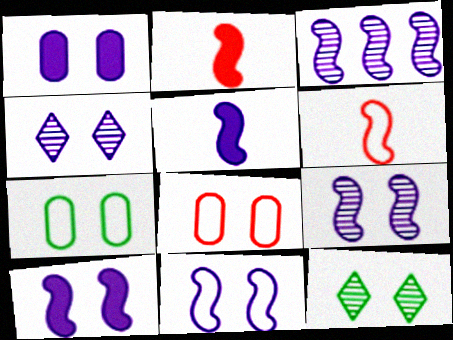[[1, 4, 11], 
[3, 5, 11], 
[8, 10, 12], 
[9, 10, 11]]